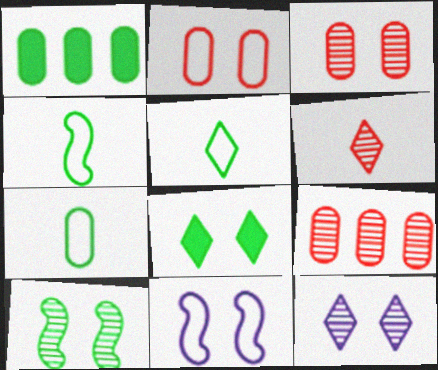[[1, 5, 10], 
[1, 6, 11], 
[3, 8, 11], 
[3, 10, 12], 
[4, 5, 7]]